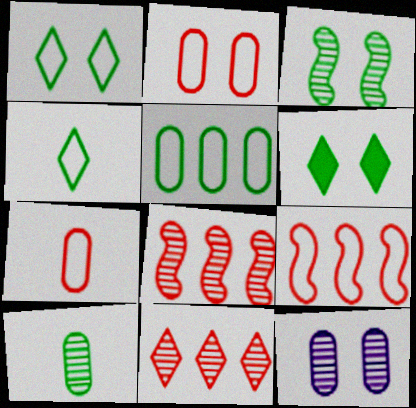[]